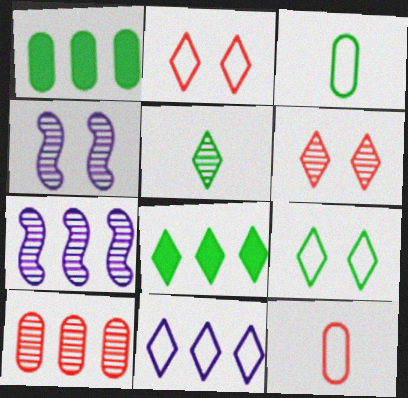[[4, 5, 10], 
[4, 8, 12], 
[5, 8, 9]]